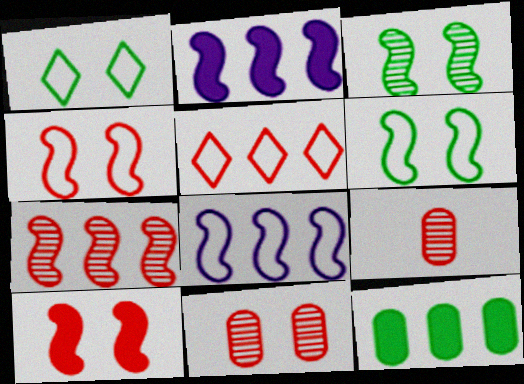[[1, 2, 9], 
[5, 9, 10]]